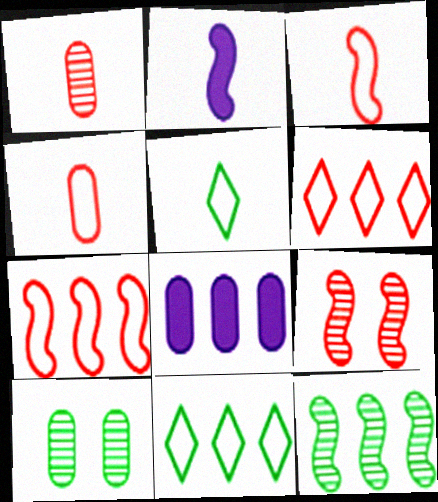[[1, 2, 5], 
[2, 6, 10], 
[4, 8, 10], 
[5, 8, 9], 
[6, 8, 12]]